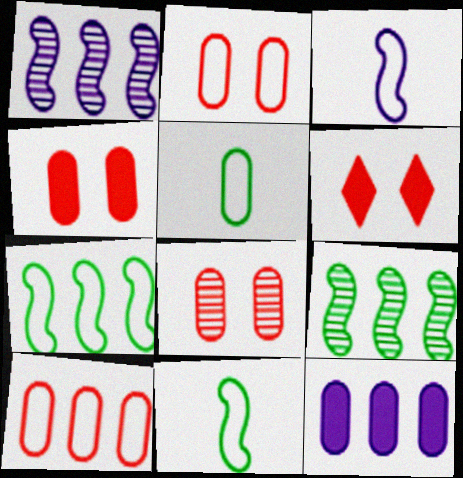[[1, 5, 6], 
[2, 4, 8], 
[5, 8, 12]]